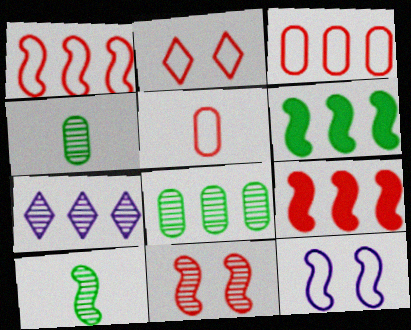[[1, 2, 5], 
[3, 6, 7], 
[4, 7, 11], 
[9, 10, 12]]